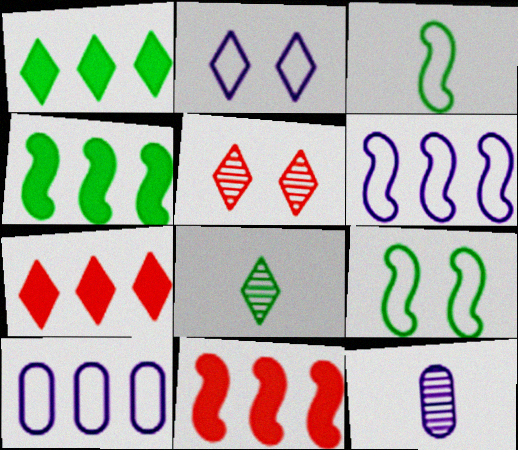[[2, 7, 8], 
[7, 9, 12]]